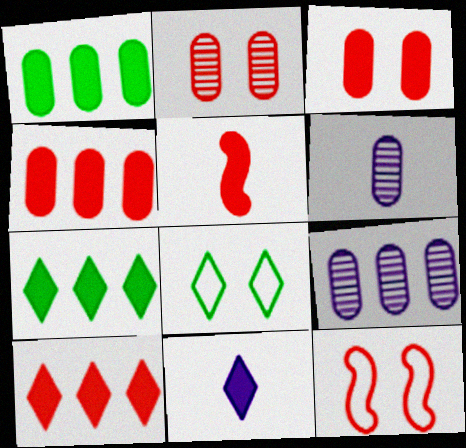[[3, 5, 10], 
[5, 8, 9], 
[6, 7, 12]]